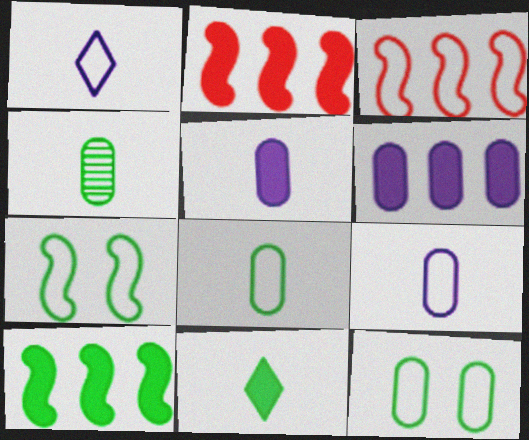[[1, 3, 12]]